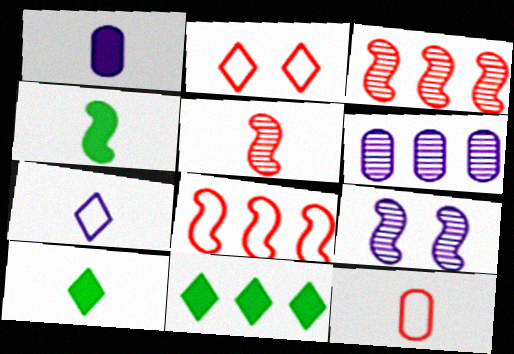[[2, 4, 6], 
[2, 8, 12], 
[4, 8, 9], 
[6, 8, 11], 
[9, 11, 12]]